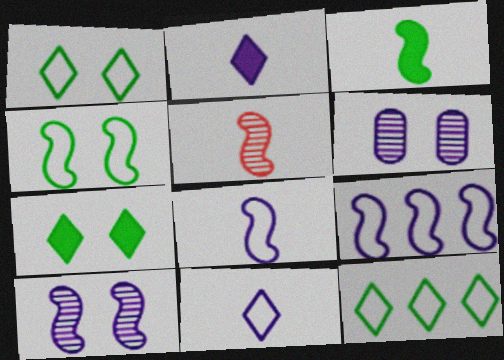[[2, 6, 9], 
[3, 5, 8]]